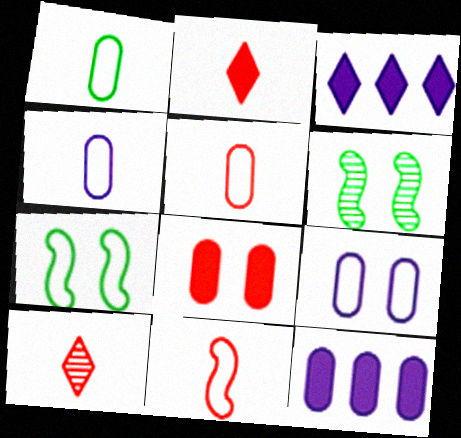[[1, 4, 5], 
[3, 5, 6], 
[7, 10, 12]]